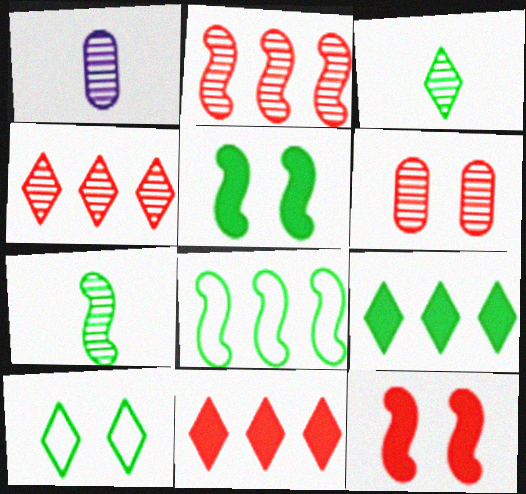[[3, 9, 10], 
[5, 7, 8]]